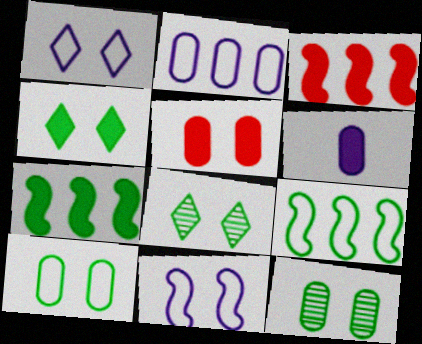[[3, 4, 6], 
[5, 8, 11]]